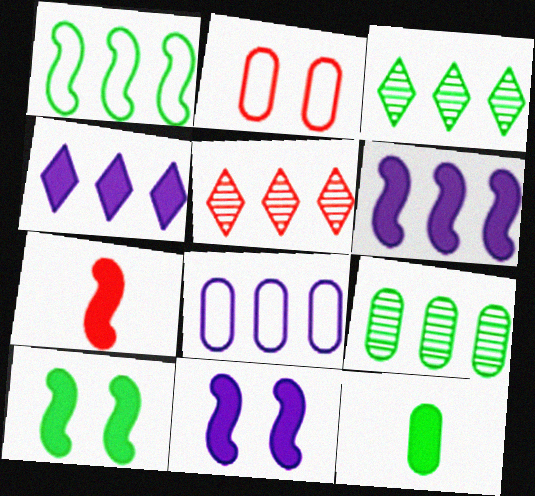[[2, 5, 7], 
[6, 7, 10]]